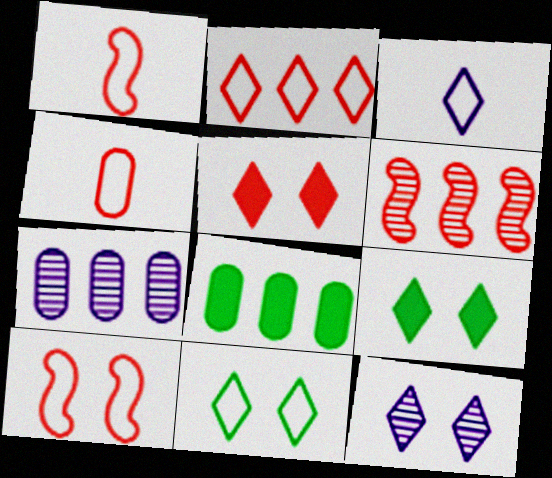[[1, 7, 9], 
[1, 8, 12], 
[2, 3, 11], 
[2, 4, 10], 
[4, 5, 6], 
[5, 11, 12]]